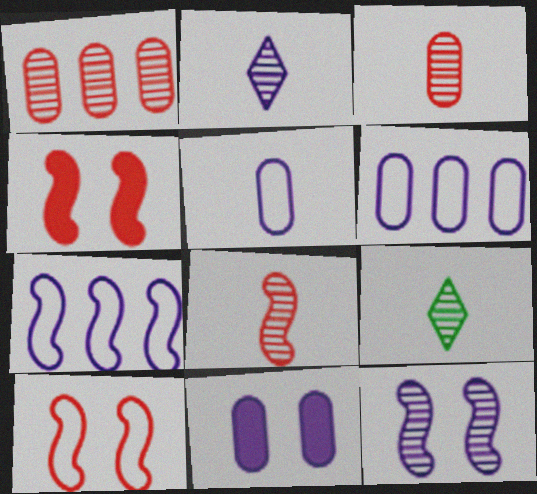[[1, 9, 12], 
[2, 7, 11], 
[4, 6, 9]]